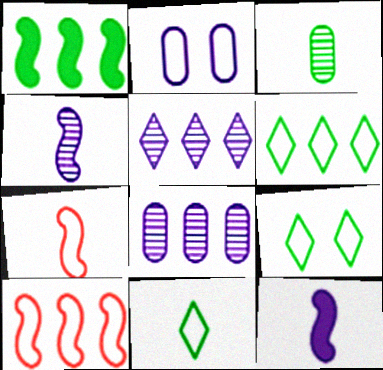[[1, 3, 9], 
[2, 5, 12], 
[2, 6, 7], 
[2, 10, 11], 
[6, 9, 11]]